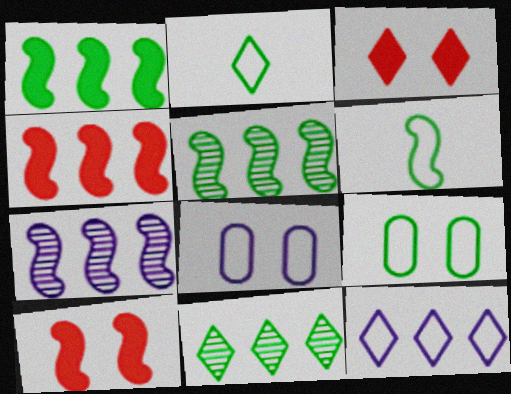[[6, 7, 10]]